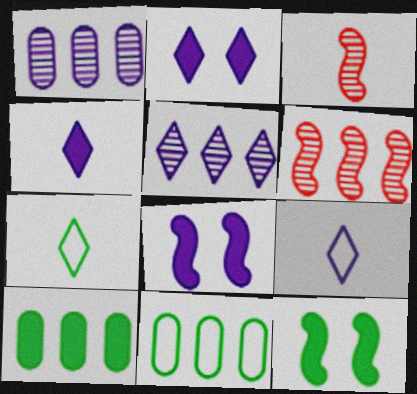[[1, 8, 9], 
[2, 3, 11], 
[2, 5, 9]]